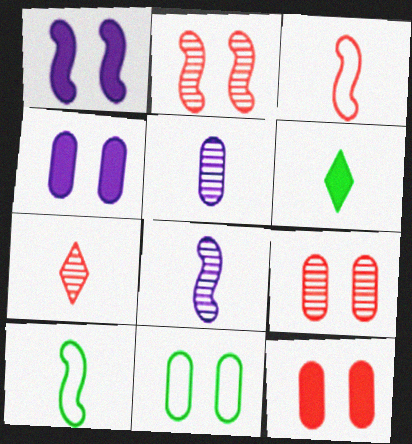[[3, 5, 6], 
[4, 9, 11]]